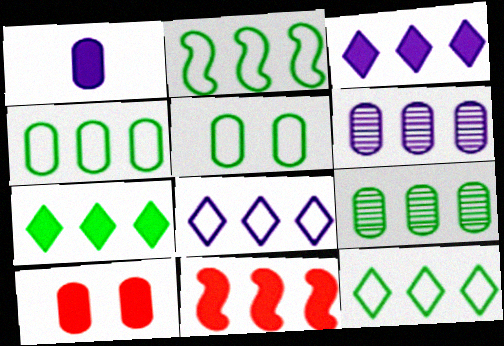[[2, 4, 12], 
[2, 7, 9], 
[6, 11, 12], 
[8, 9, 11]]